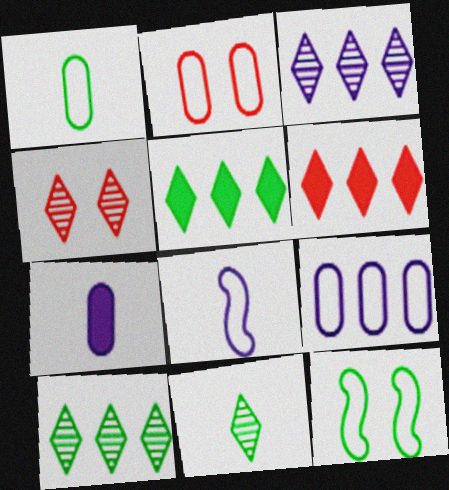[[1, 2, 9], 
[3, 4, 11]]